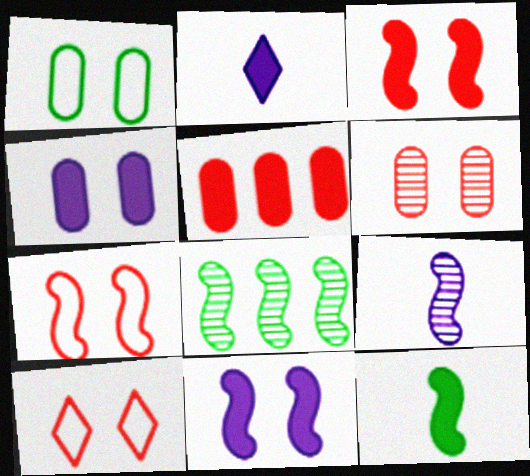[[1, 4, 6], 
[3, 6, 10]]